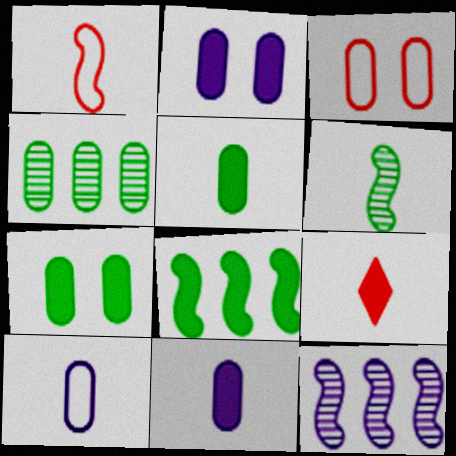[[2, 8, 9], 
[3, 4, 11], 
[6, 9, 10]]